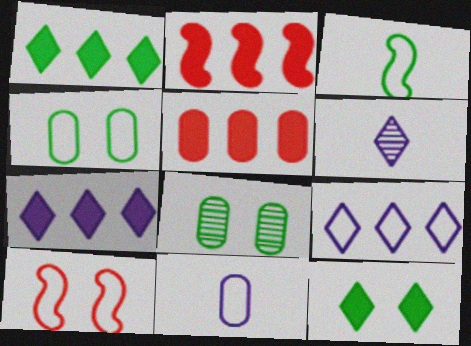[[1, 3, 8], 
[2, 4, 6], 
[5, 8, 11]]